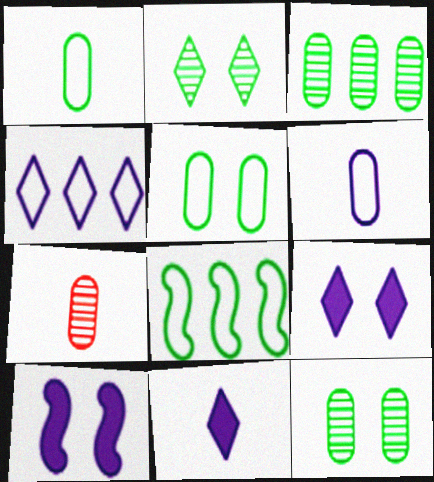[[7, 8, 9]]